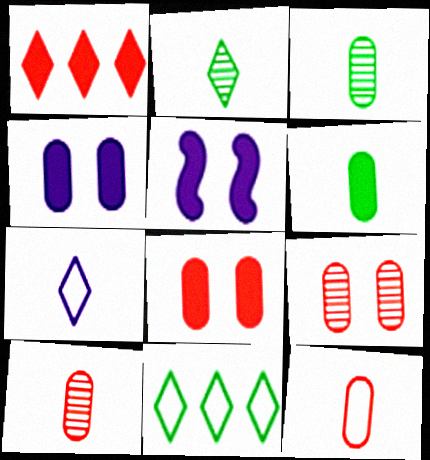[[1, 5, 6], 
[5, 10, 11]]